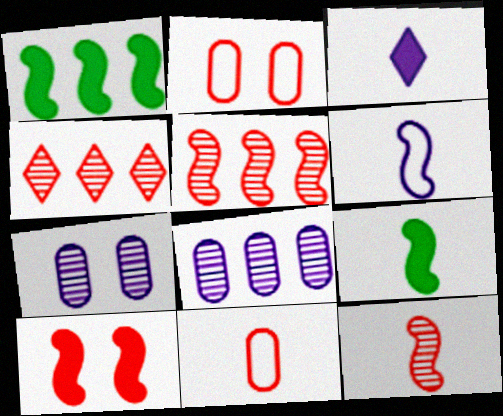[[4, 10, 11], 
[6, 9, 12]]